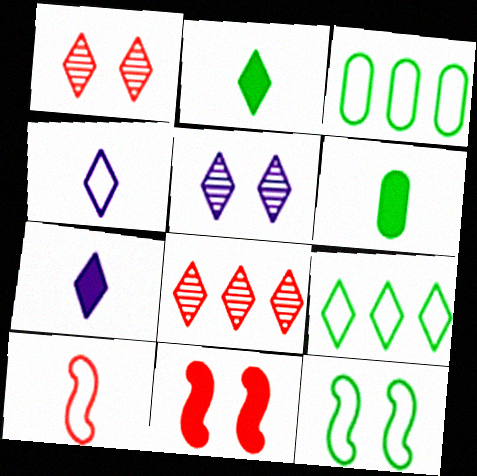[[1, 7, 9]]